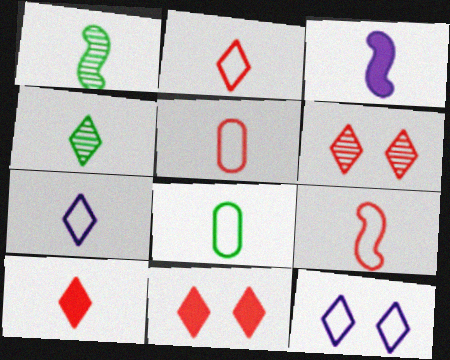[[1, 3, 9], 
[2, 5, 9], 
[3, 4, 5], 
[4, 7, 10], 
[7, 8, 9]]